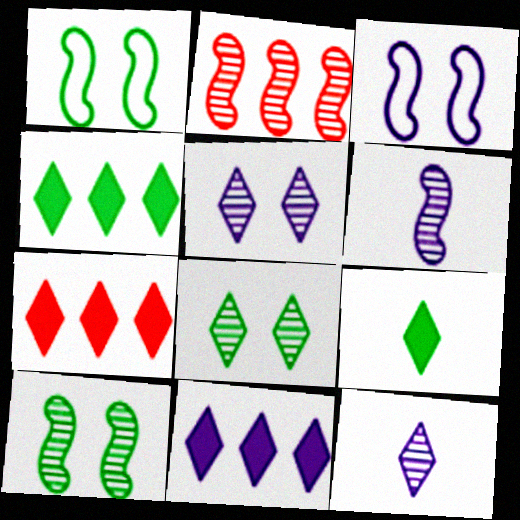[[2, 6, 10], 
[4, 7, 11]]